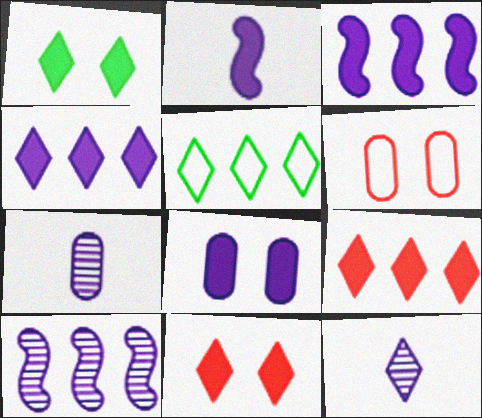[[2, 4, 8], 
[5, 11, 12]]